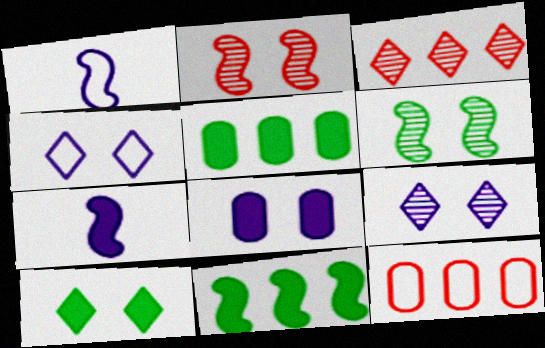[[1, 2, 11]]